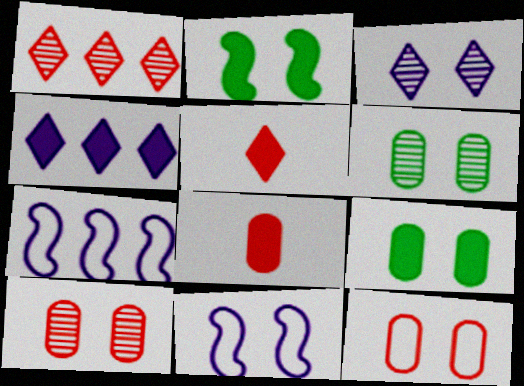[[2, 3, 12], 
[2, 4, 8], 
[5, 6, 7]]